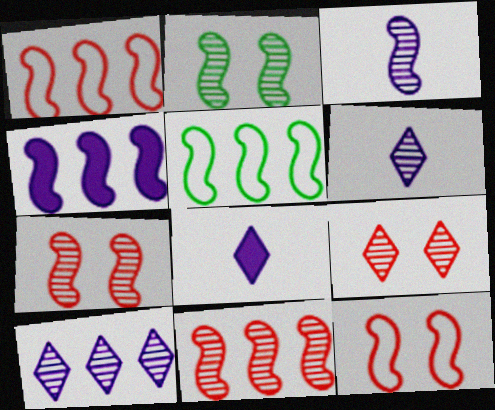[[2, 3, 11], 
[4, 5, 11]]